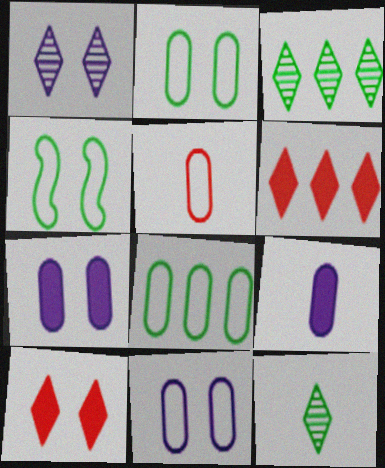[[5, 8, 11]]